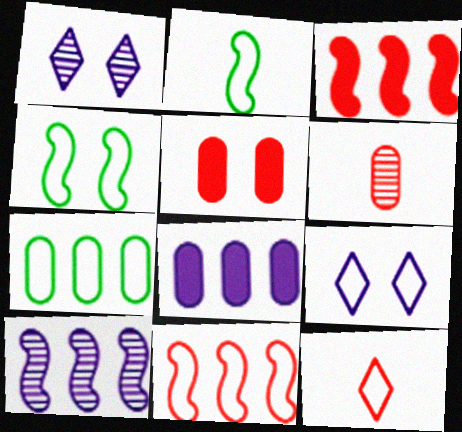[[1, 4, 5]]